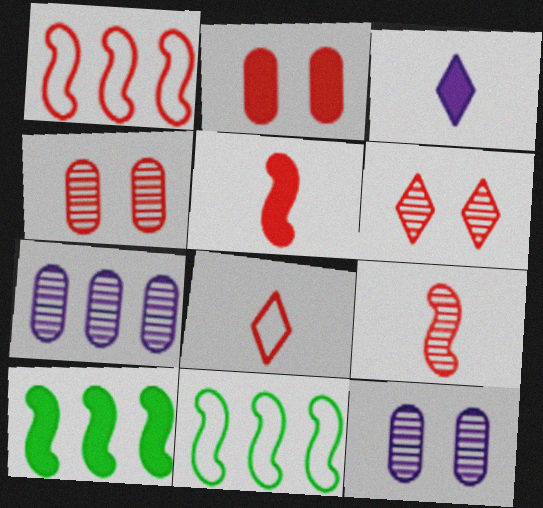[[2, 3, 10], 
[3, 4, 11], 
[8, 10, 12]]